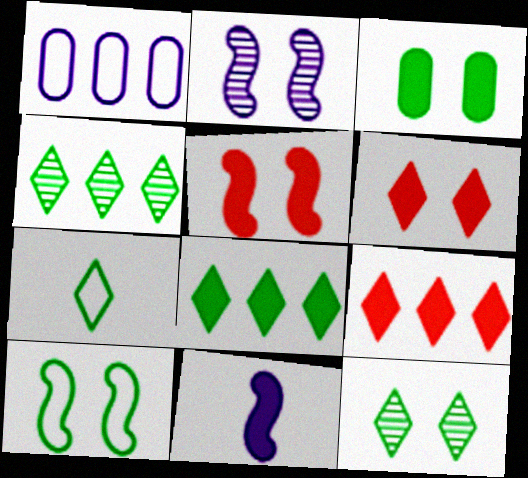[[2, 5, 10], 
[3, 9, 11], 
[3, 10, 12], 
[7, 8, 12]]